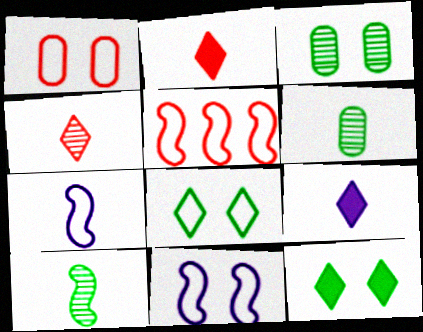[[1, 8, 11], 
[2, 6, 7], 
[3, 5, 9]]